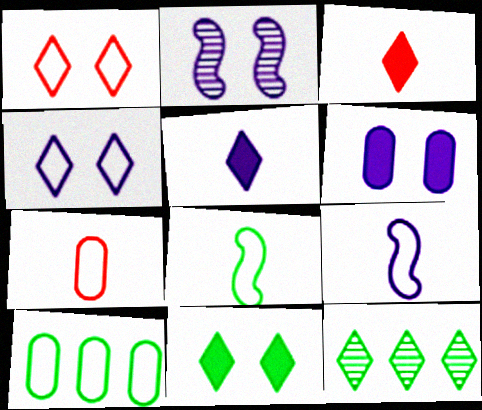[[1, 5, 12], 
[1, 9, 10], 
[2, 3, 10], 
[2, 4, 6], 
[3, 4, 12]]